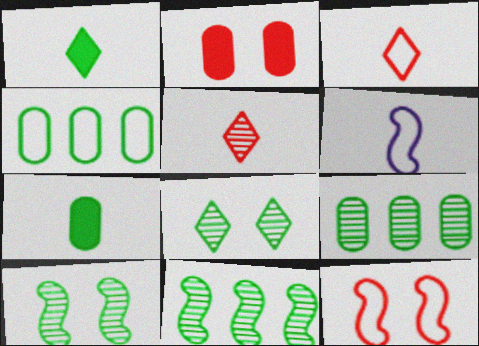[[1, 4, 10], 
[5, 6, 7]]